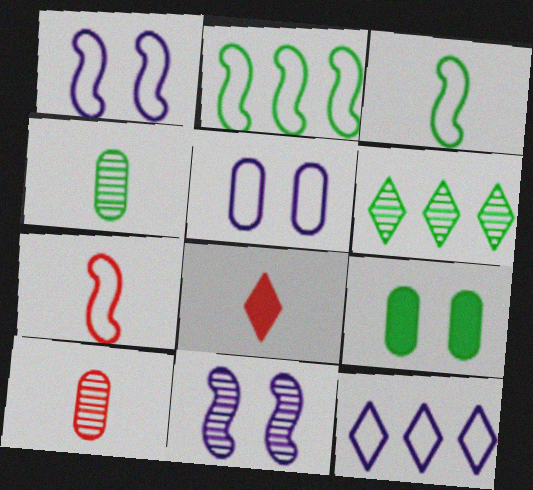[[1, 2, 7], 
[3, 6, 9], 
[6, 10, 11], 
[7, 8, 10]]